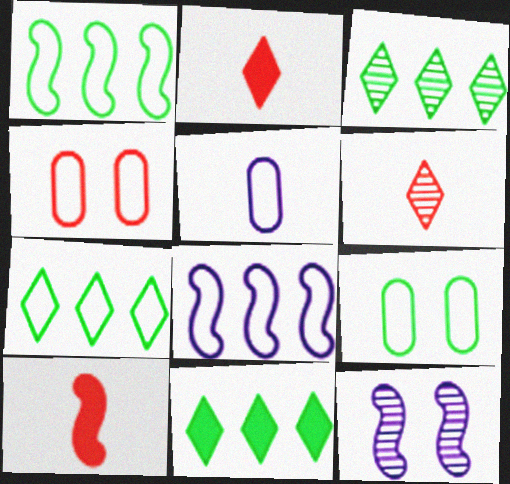[[1, 10, 12], 
[3, 7, 11]]